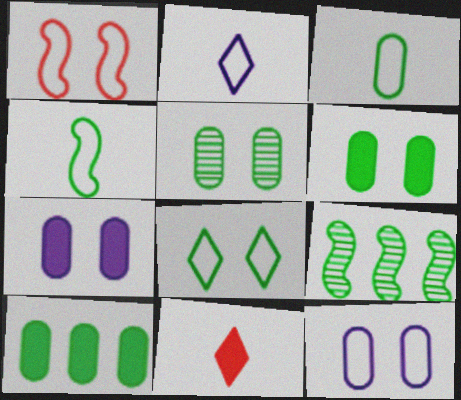[[1, 8, 12], 
[3, 5, 10], 
[9, 11, 12]]